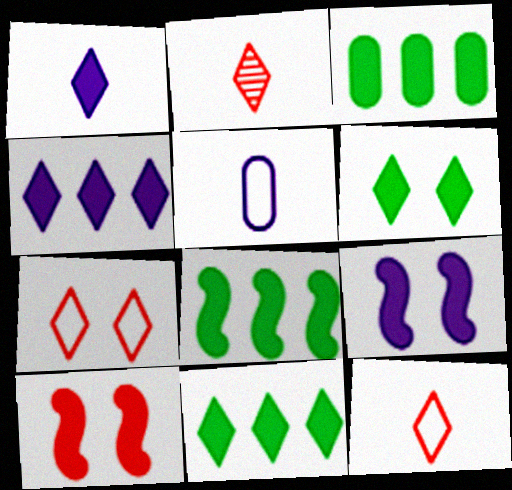[[1, 3, 10], 
[3, 8, 11]]